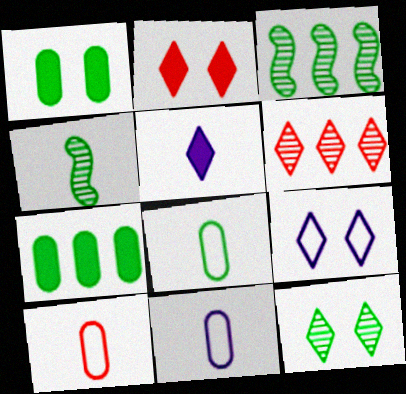[[2, 3, 11], 
[2, 9, 12], 
[4, 5, 10], 
[8, 10, 11]]